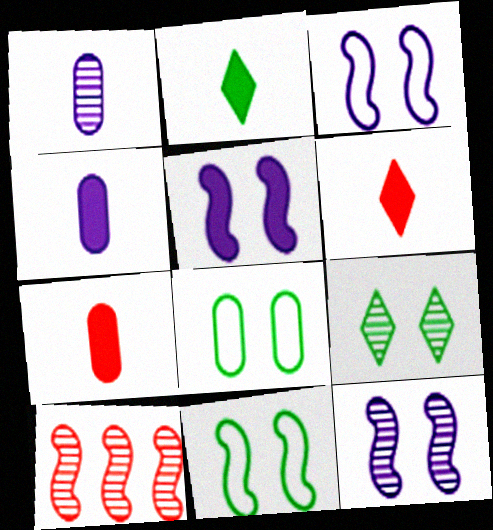[[1, 9, 10], 
[3, 5, 12]]